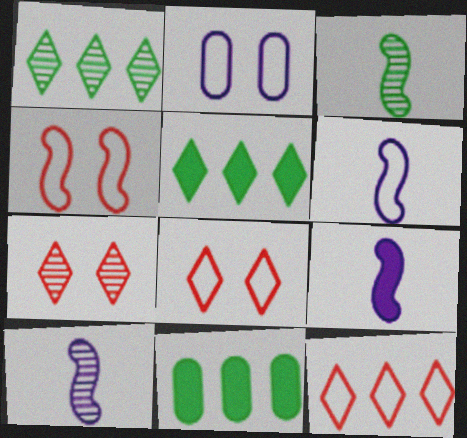[[6, 7, 11], 
[6, 9, 10], 
[8, 10, 11]]